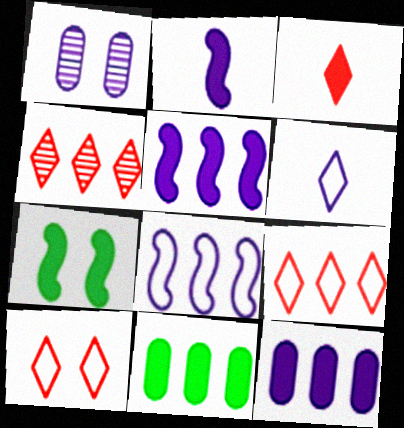[[1, 5, 6], 
[1, 7, 10], 
[3, 4, 10], 
[3, 7, 12], 
[4, 8, 11]]